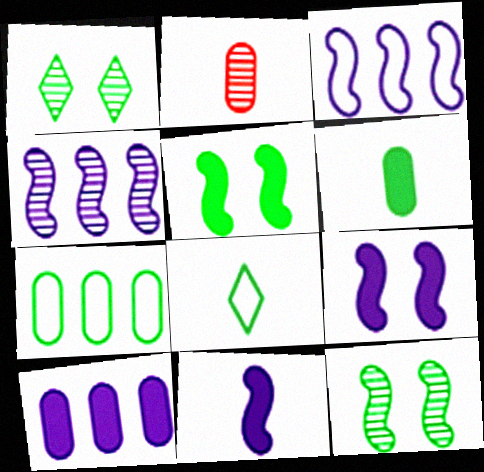[[1, 2, 4], 
[2, 8, 11]]